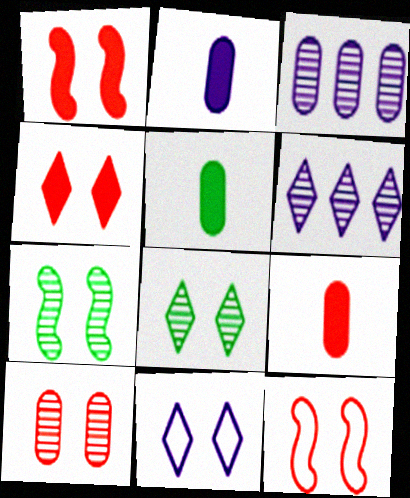[[2, 5, 9], 
[4, 8, 11], 
[4, 10, 12], 
[5, 6, 12]]